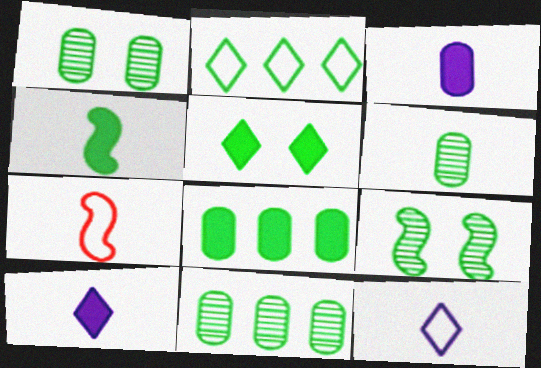[[1, 2, 4], 
[1, 6, 11], 
[4, 5, 8], 
[6, 7, 10]]